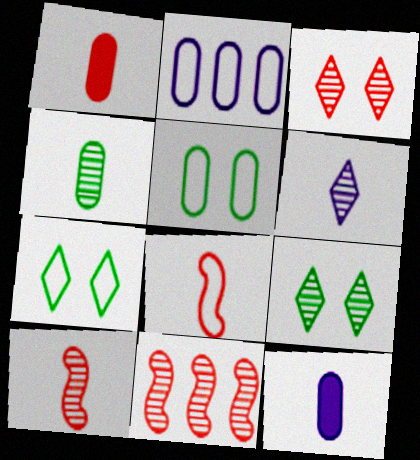[[2, 7, 8], 
[4, 6, 10], 
[7, 11, 12]]